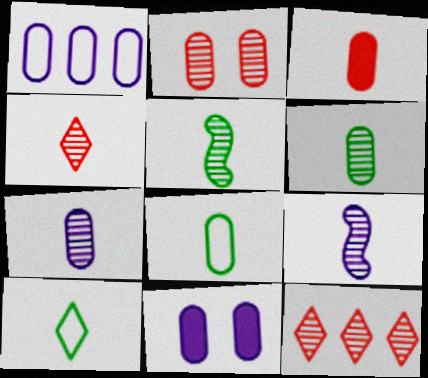[[1, 7, 11], 
[3, 7, 8], 
[3, 9, 10], 
[4, 5, 7], 
[4, 6, 9]]